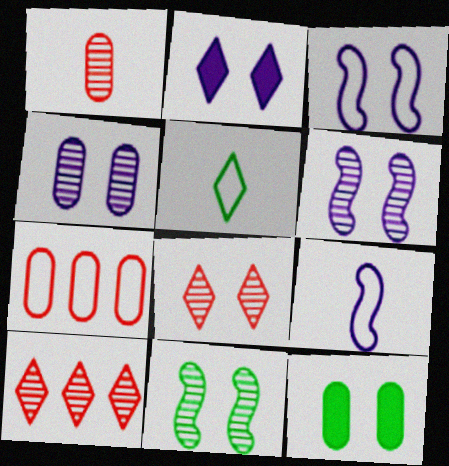[[2, 3, 4], 
[2, 5, 10], 
[3, 5, 7], 
[3, 8, 12], 
[4, 8, 11], 
[9, 10, 12]]